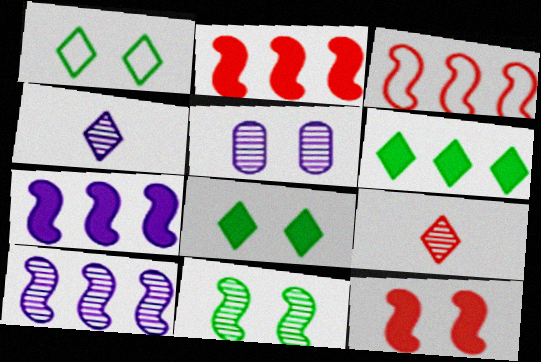[[1, 5, 12], 
[4, 5, 10]]